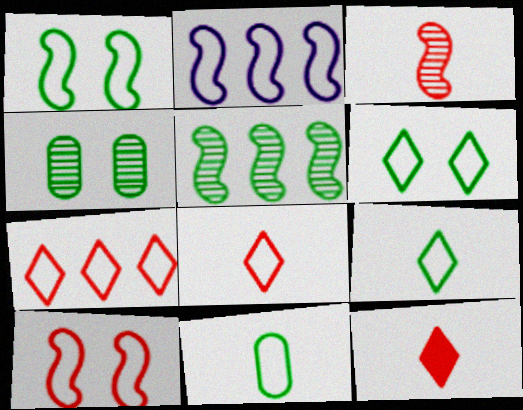[[2, 4, 12]]